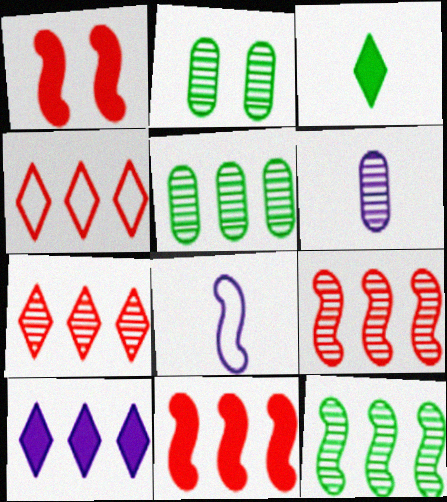[[1, 8, 12]]